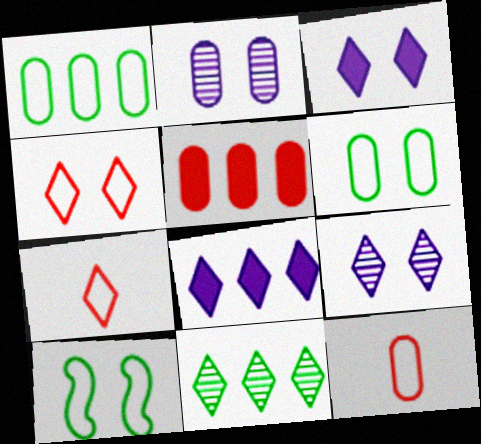[[3, 7, 11]]